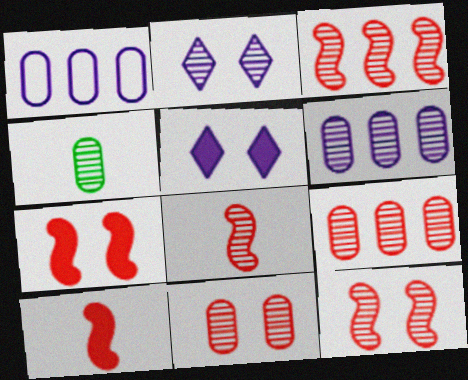[[2, 3, 4], 
[3, 8, 12], 
[4, 6, 11]]